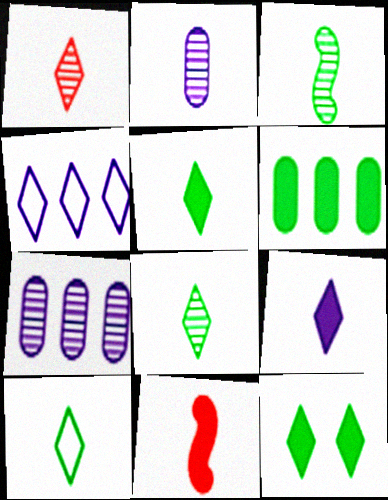[[1, 2, 3], 
[1, 4, 12], 
[1, 9, 10], 
[2, 10, 11], 
[5, 8, 10]]